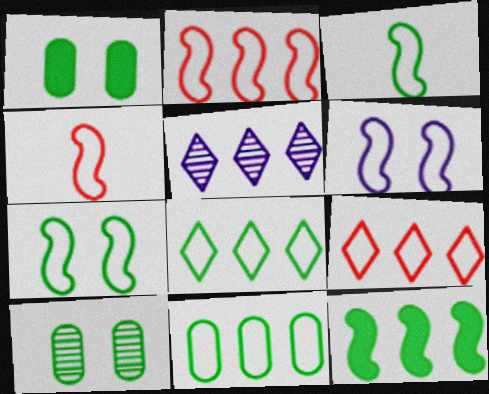[[1, 4, 5], 
[2, 3, 6]]